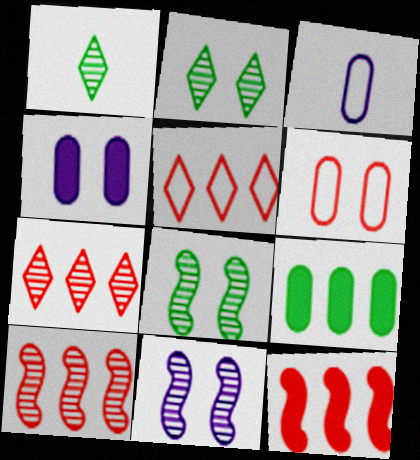[[2, 3, 12]]